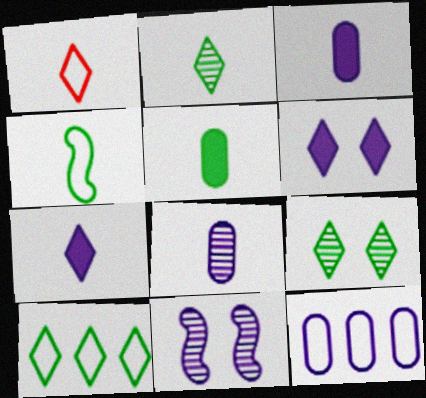[[1, 2, 7], 
[2, 4, 5], 
[7, 11, 12]]